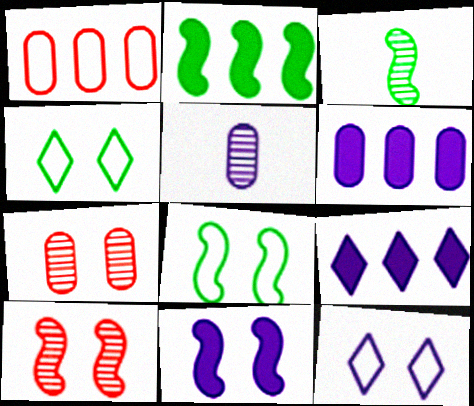[[2, 3, 8], 
[4, 7, 11], 
[8, 10, 11]]